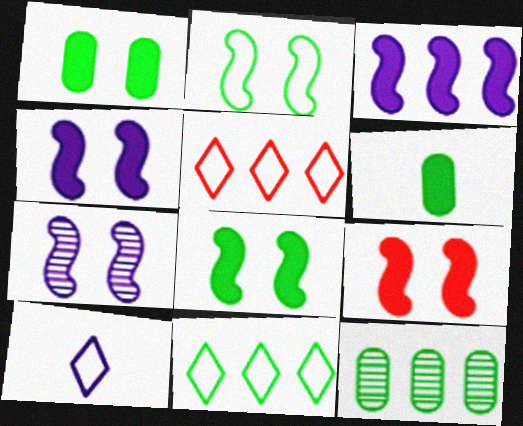[[2, 7, 9], 
[3, 5, 12], 
[4, 8, 9], 
[5, 6, 7], 
[9, 10, 12]]